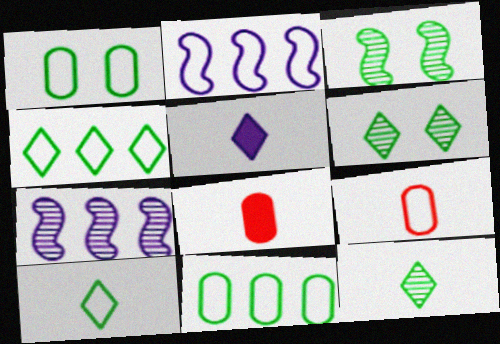[[2, 6, 8]]